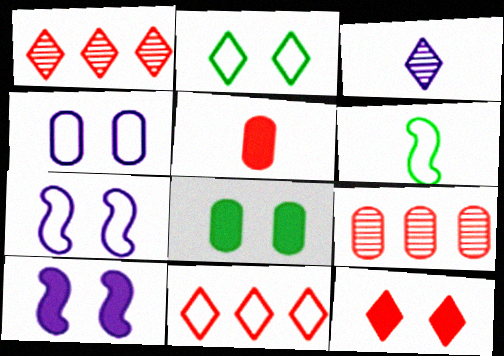[[3, 5, 6], 
[4, 6, 11], 
[8, 10, 12]]